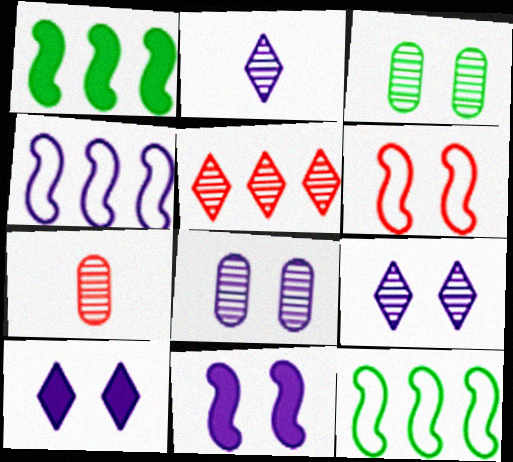[[3, 6, 10], 
[7, 10, 12]]